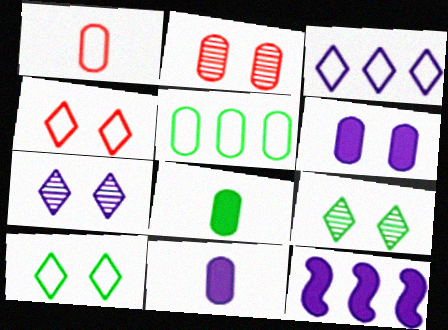[[1, 9, 12], 
[2, 5, 11]]